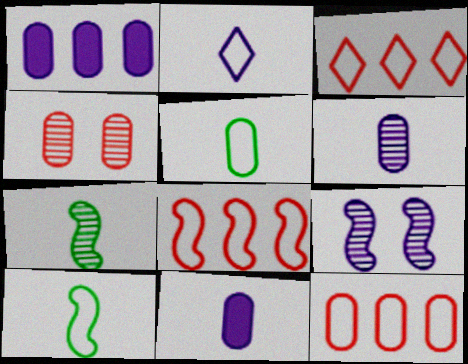[[1, 2, 9], 
[1, 4, 5], 
[3, 8, 12]]